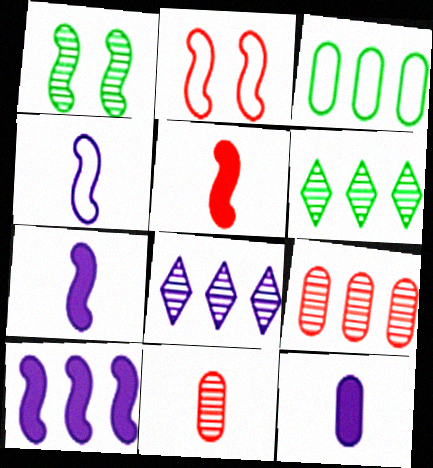[[1, 8, 11], 
[2, 6, 12]]